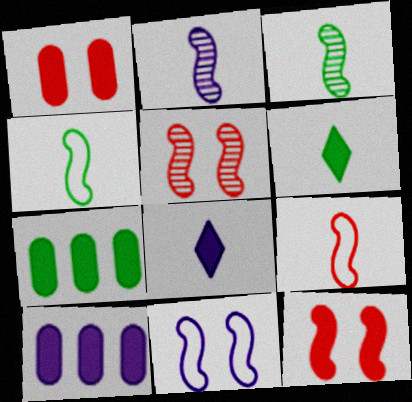[[6, 10, 12], 
[7, 8, 12]]